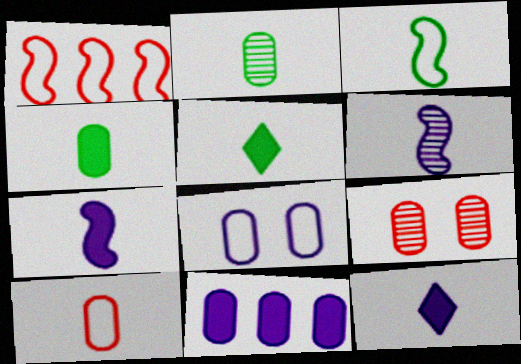[[2, 3, 5], 
[5, 6, 10]]